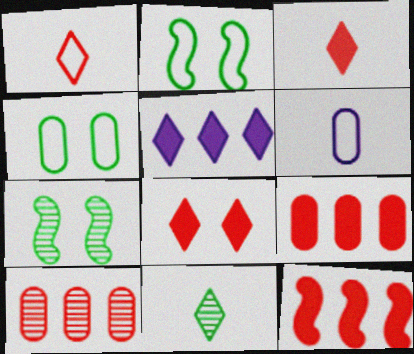[]